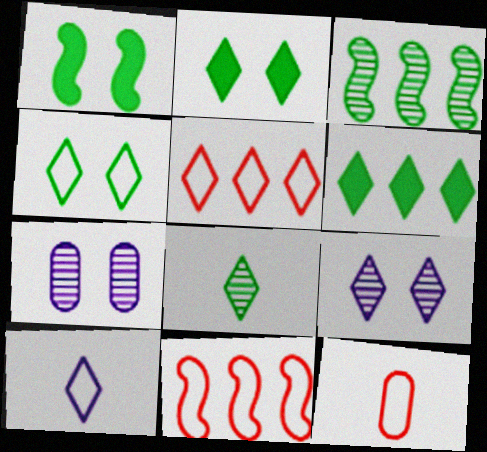[[4, 5, 10], 
[4, 6, 8]]